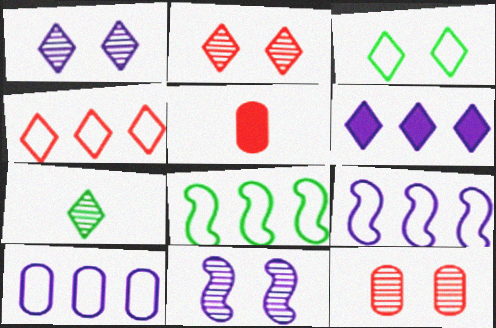[[1, 5, 8], 
[4, 8, 10]]